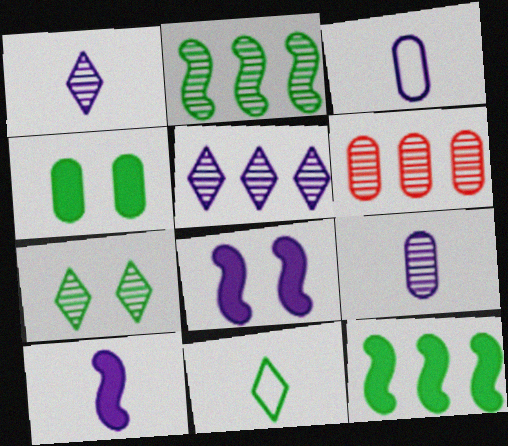[[1, 3, 10], 
[2, 4, 11], 
[2, 5, 6], 
[3, 4, 6], 
[3, 5, 8], 
[6, 8, 11]]